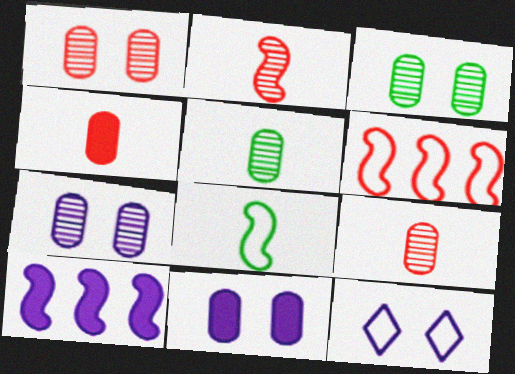[[1, 3, 7]]